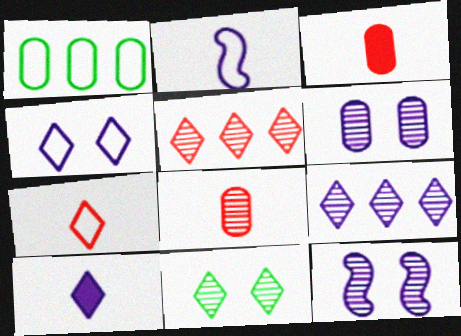[[1, 3, 6], 
[4, 9, 10]]